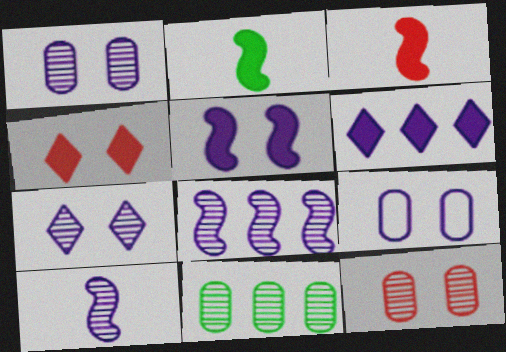[[5, 7, 9], 
[6, 9, 10]]